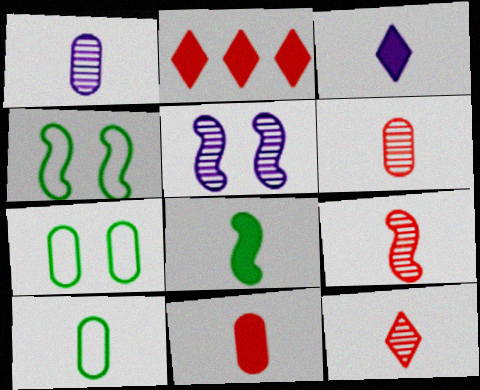[[1, 2, 4], 
[1, 10, 11], 
[2, 5, 10], 
[3, 8, 11], 
[3, 9, 10], 
[6, 9, 12]]